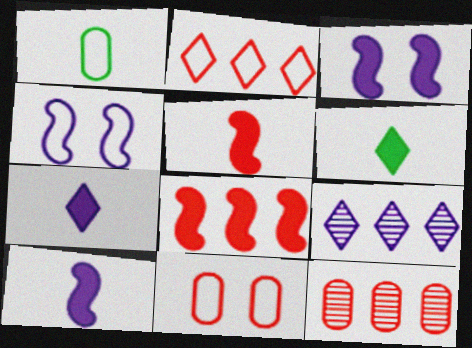[[1, 2, 4], 
[2, 8, 12], 
[4, 6, 12]]